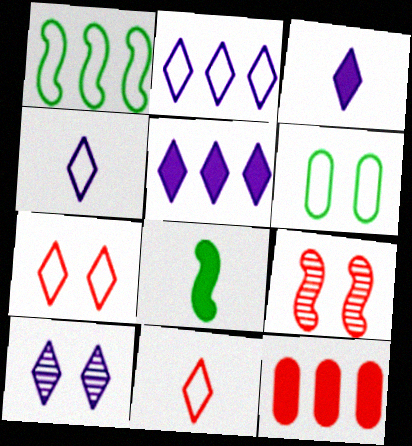[[2, 3, 10], 
[4, 5, 10], 
[9, 11, 12]]